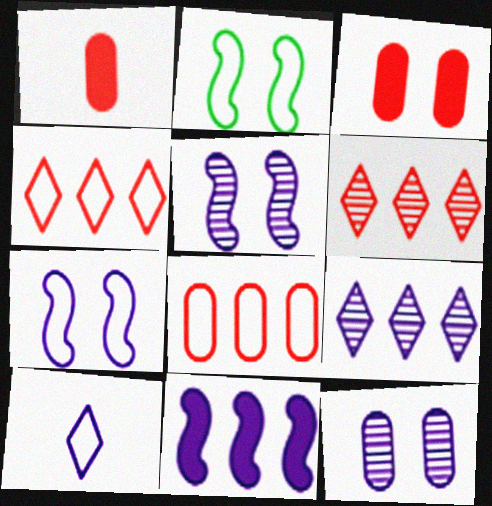[[1, 2, 9], 
[2, 8, 10], 
[10, 11, 12]]